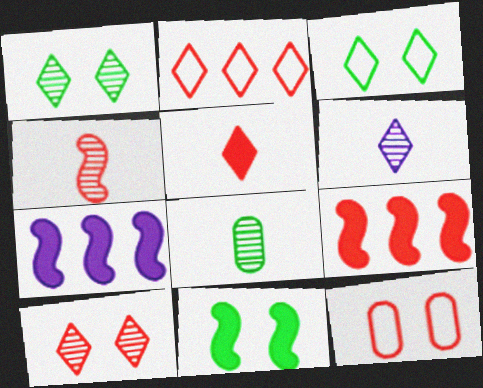[[2, 5, 10], 
[4, 6, 8]]